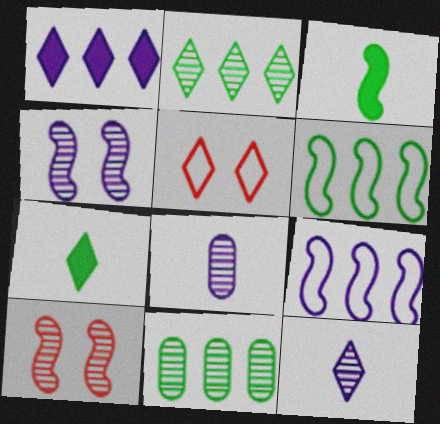[[2, 8, 10], 
[3, 9, 10], 
[10, 11, 12]]